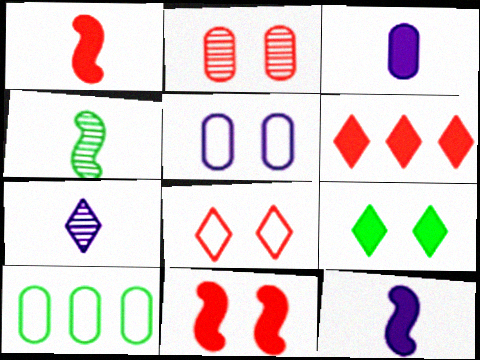[[2, 3, 10], 
[2, 8, 11], 
[4, 5, 6], 
[4, 9, 10], 
[7, 10, 11]]